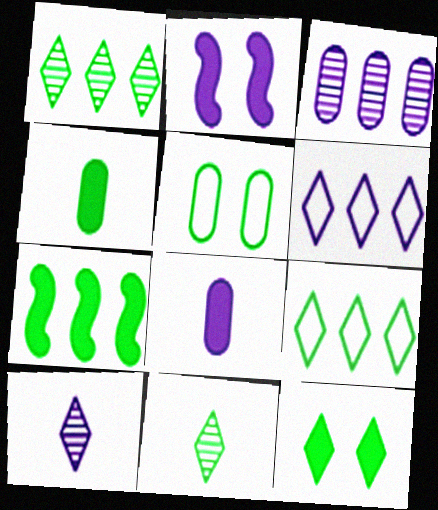[[4, 7, 12], 
[5, 7, 11], 
[9, 11, 12]]